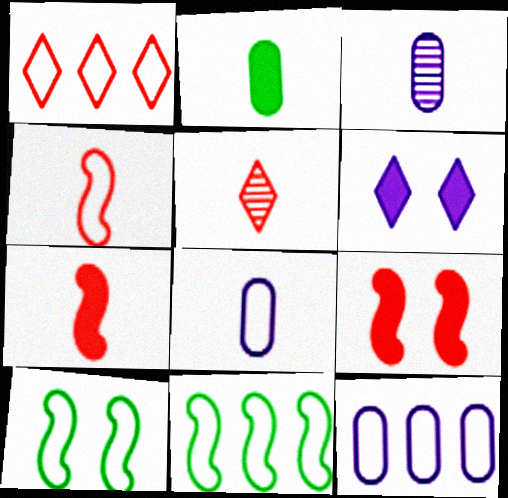[[1, 8, 10], 
[1, 11, 12]]